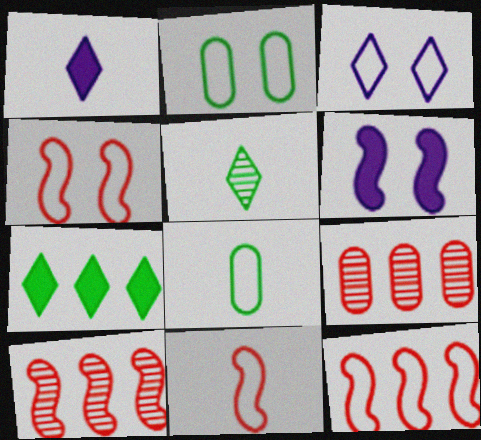[[1, 2, 10], 
[2, 3, 4], 
[3, 8, 12], 
[4, 11, 12]]